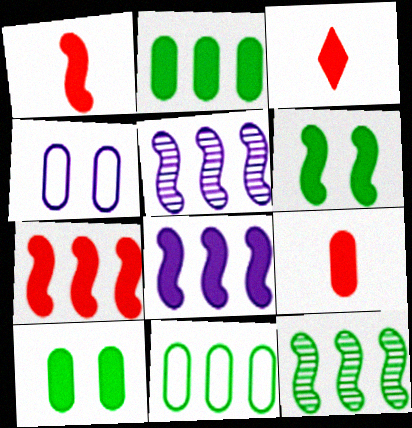[[1, 3, 9], 
[1, 6, 8], 
[3, 4, 12], 
[3, 8, 10]]